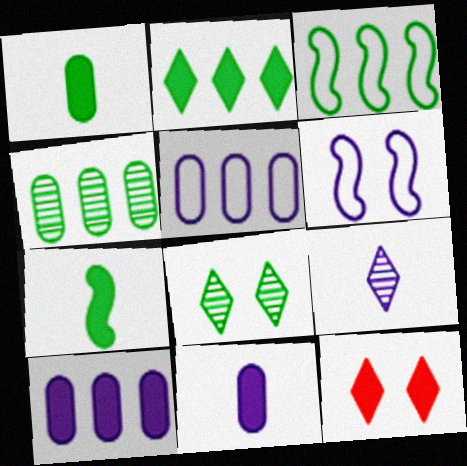[[1, 3, 8], 
[2, 3, 4], 
[6, 9, 10], 
[7, 10, 12]]